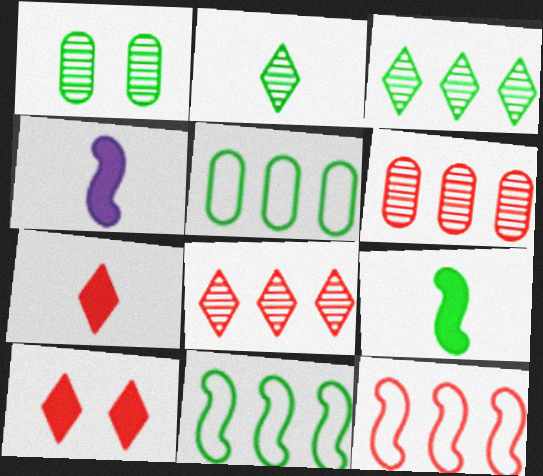[]